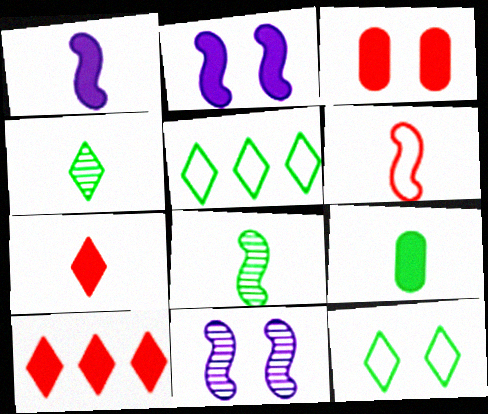[[1, 6, 8], 
[1, 7, 9], 
[2, 9, 10], 
[3, 11, 12]]